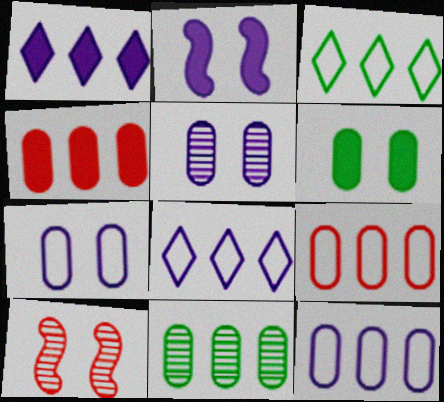[[4, 11, 12]]